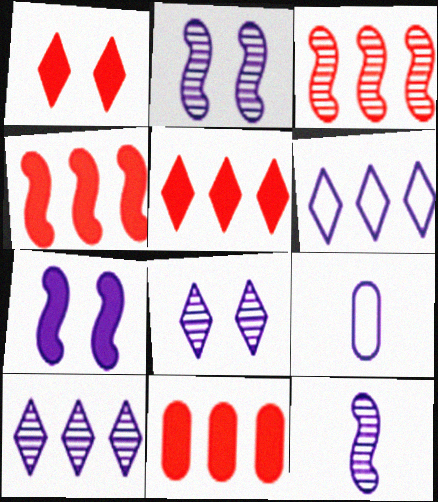[[4, 5, 11], 
[7, 9, 10]]